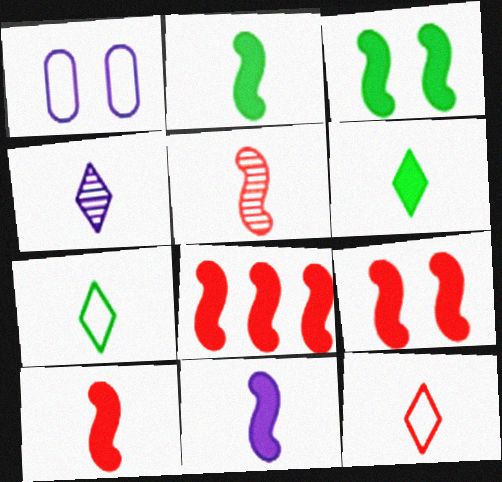[[2, 10, 11], 
[3, 8, 11], 
[4, 6, 12], 
[8, 9, 10]]